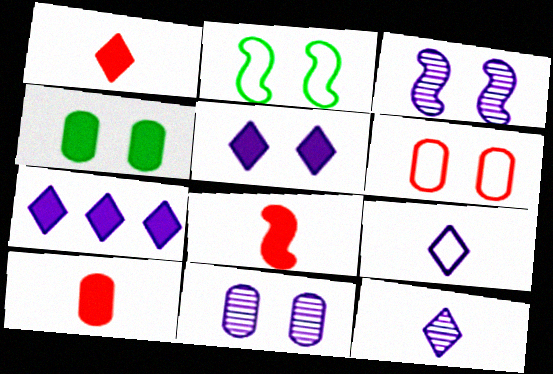[[1, 8, 10], 
[4, 6, 11], 
[4, 7, 8]]